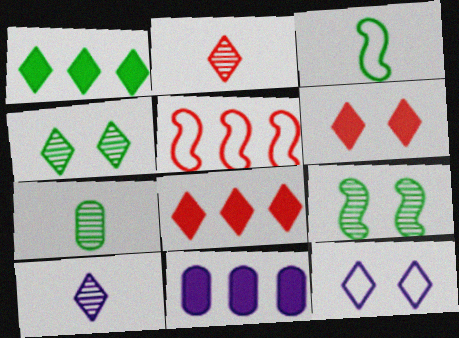[[1, 2, 12], 
[4, 6, 12]]